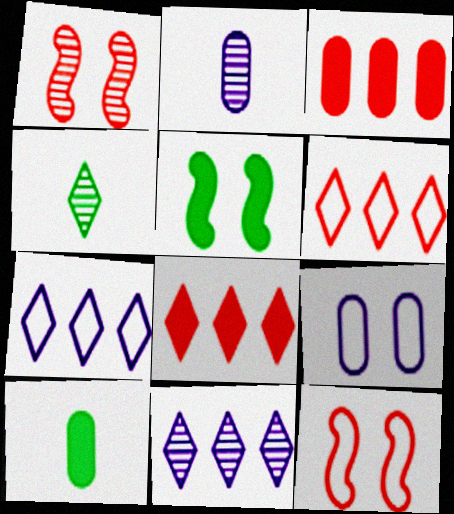[[1, 7, 10], 
[2, 5, 6], 
[10, 11, 12]]